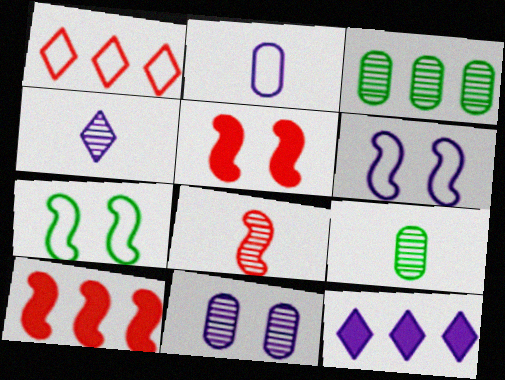[[1, 2, 7], 
[4, 8, 9]]